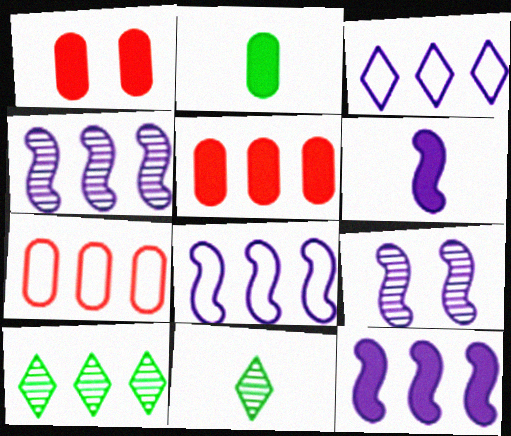[[1, 8, 11], 
[4, 8, 12], 
[5, 8, 10], 
[6, 8, 9], 
[7, 10, 12]]